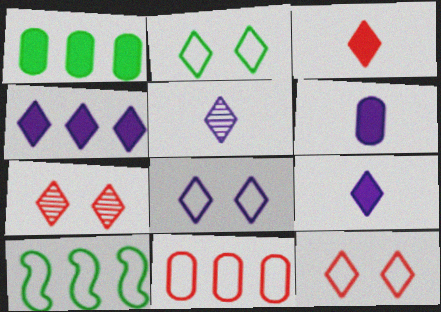[[2, 8, 12], 
[4, 5, 8], 
[6, 7, 10]]